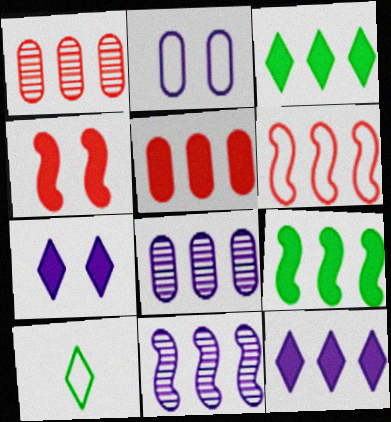[[2, 6, 10], 
[3, 6, 8], 
[4, 8, 10], 
[5, 9, 12], 
[6, 9, 11]]